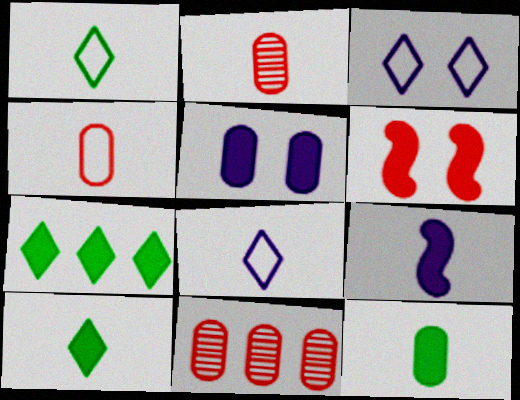[[1, 2, 9]]